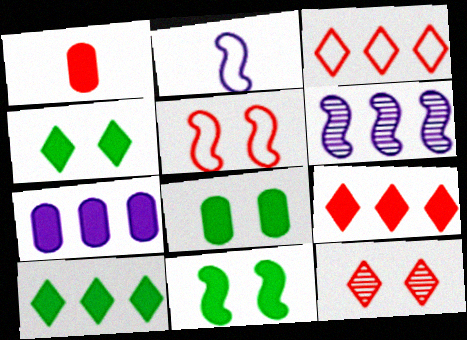[[1, 7, 8], 
[4, 8, 11]]